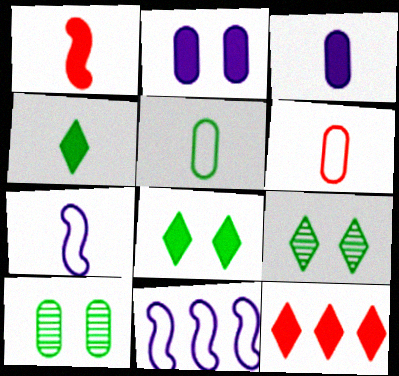[[1, 3, 4], 
[7, 10, 12]]